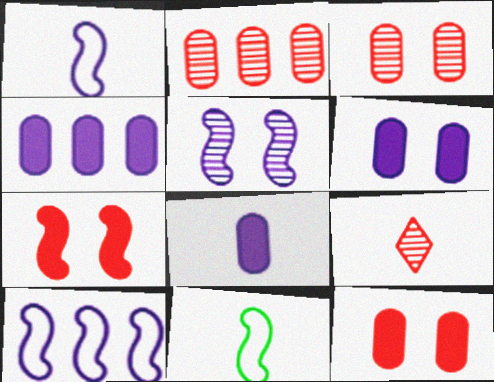[[4, 6, 8], 
[8, 9, 11]]